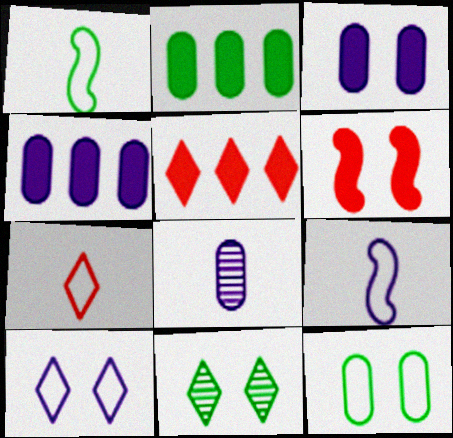[[1, 2, 11]]